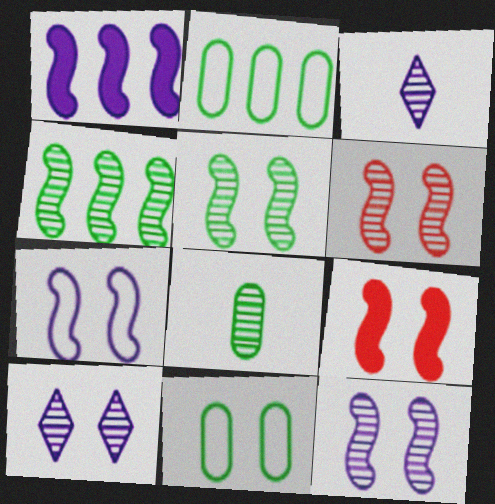[[2, 3, 9], 
[5, 6, 12], 
[5, 7, 9], 
[9, 10, 11]]